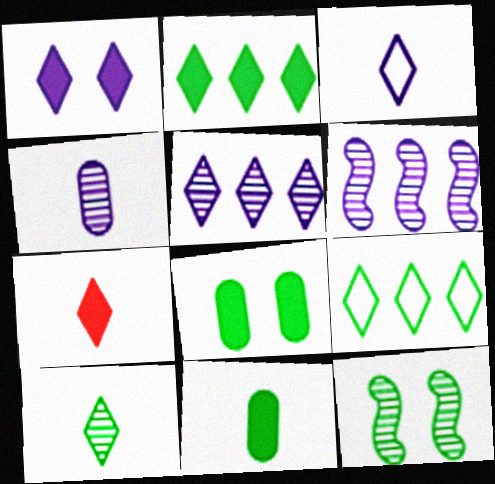[[1, 2, 7], 
[1, 3, 5], 
[3, 7, 10], 
[9, 11, 12]]